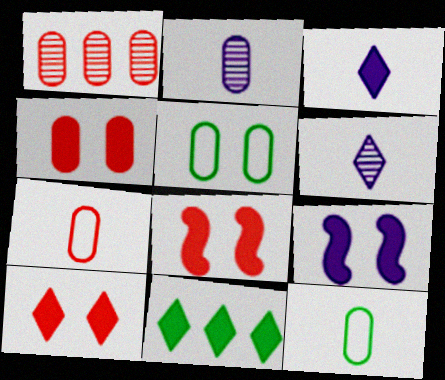[[1, 4, 7], 
[3, 10, 11], 
[4, 8, 10]]